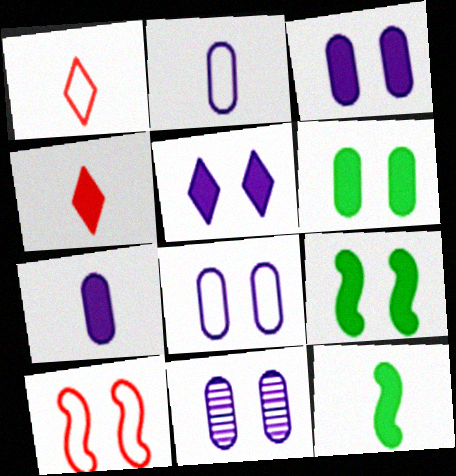[[3, 8, 11], 
[4, 7, 12]]